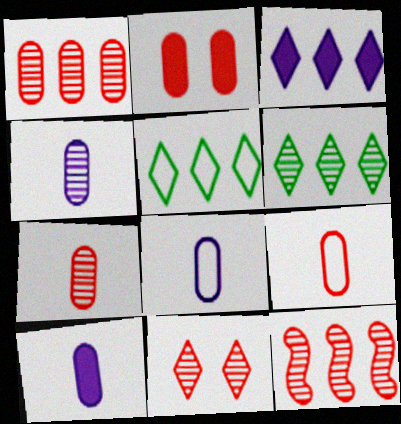[[1, 2, 9], 
[4, 8, 10], 
[7, 11, 12]]